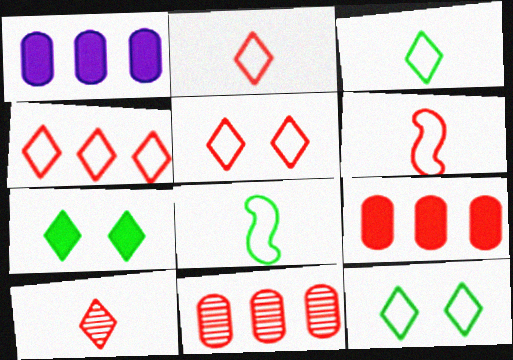[[2, 4, 5]]